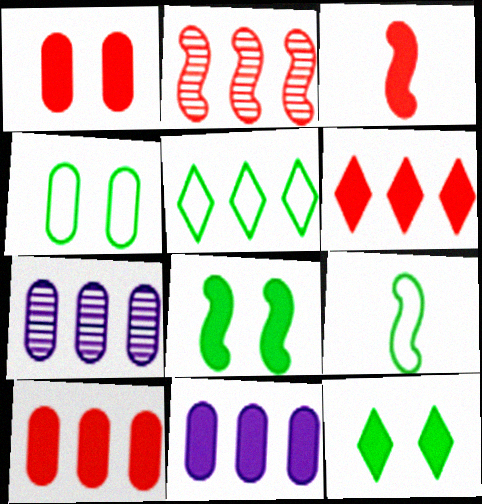[[1, 3, 6], 
[2, 5, 11], 
[3, 11, 12], 
[4, 5, 9]]